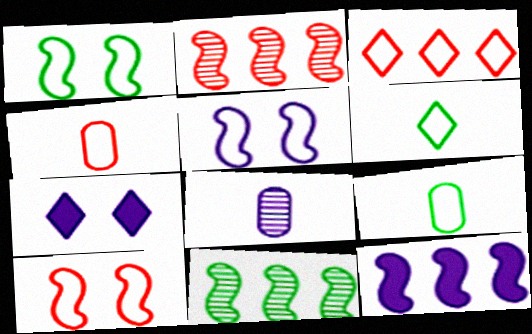[[1, 5, 10], 
[2, 7, 9], 
[3, 4, 10], 
[3, 5, 9], 
[4, 7, 11]]